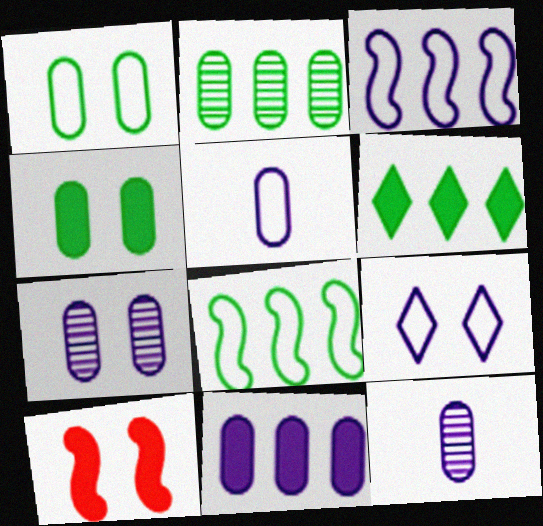[[2, 6, 8], 
[3, 5, 9], 
[5, 7, 11]]